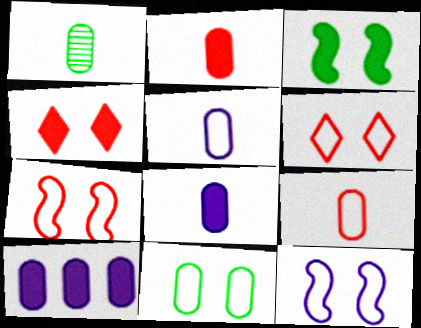[[1, 2, 5], 
[1, 8, 9], 
[6, 11, 12]]